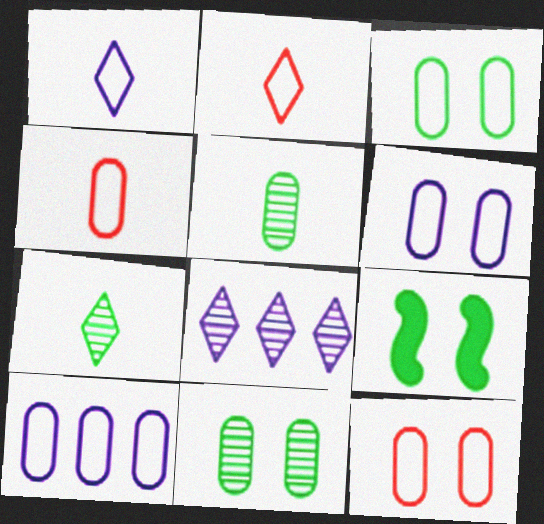[[3, 4, 10], 
[3, 6, 12], 
[4, 8, 9]]